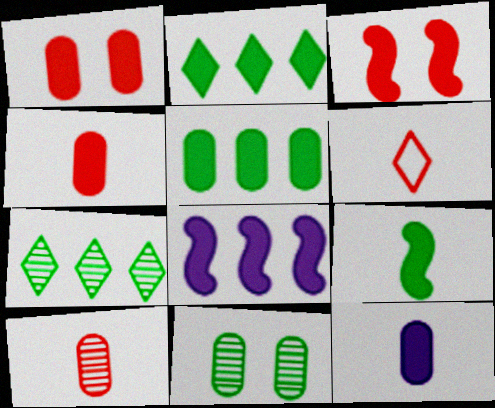[[1, 5, 12], 
[2, 3, 12], 
[3, 8, 9], 
[6, 8, 11]]